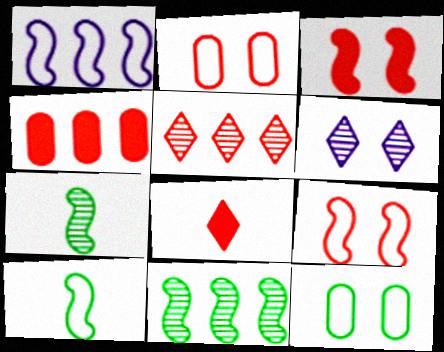[[1, 3, 7], 
[1, 9, 10], 
[3, 4, 8], 
[3, 6, 12], 
[4, 6, 10]]